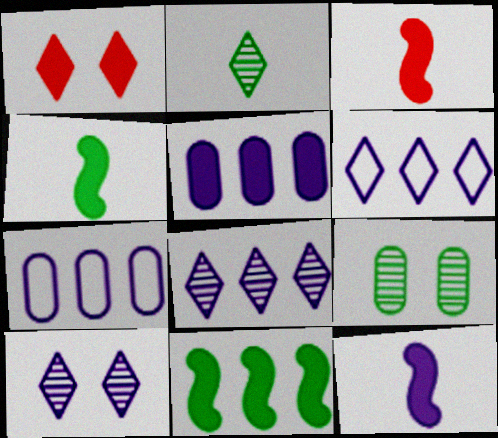[[1, 2, 6], 
[1, 4, 5], 
[3, 4, 12], 
[3, 6, 9], 
[7, 10, 12]]